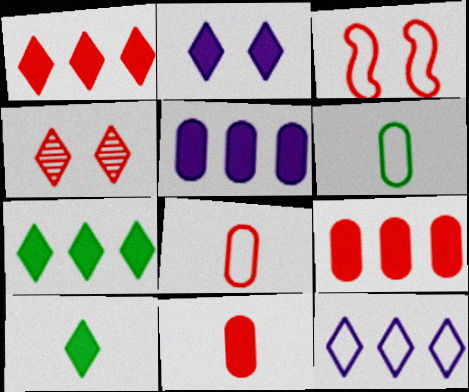[[1, 2, 10], 
[3, 6, 12], 
[4, 10, 12]]